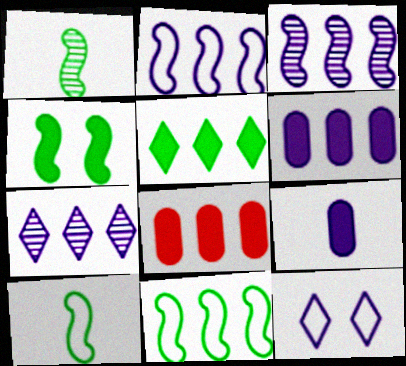[[1, 4, 11], 
[1, 8, 12], 
[2, 6, 7], 
[3, 9, 12], 
[7, 8, 11]]